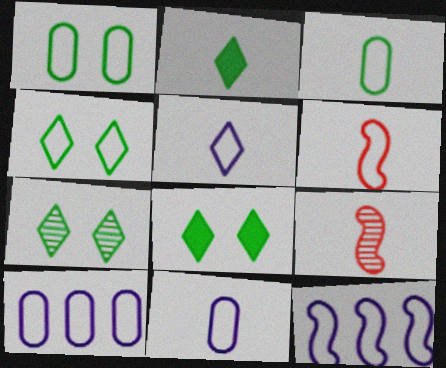[[2, 9, 11], 
[3, 5, 6], 
[4, 6, 10], 
[4, 7, 8], 
[8, 9, 10]]